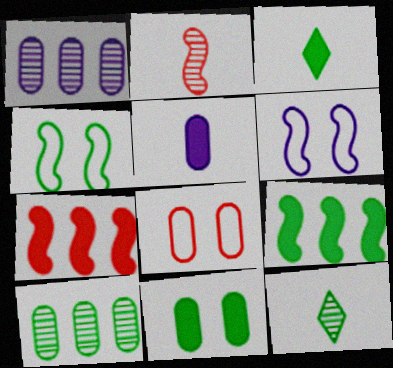[[2, 6, 9], 
[3, 4, 10], 
[3, 9, 11], 
[5, 8, 10]]